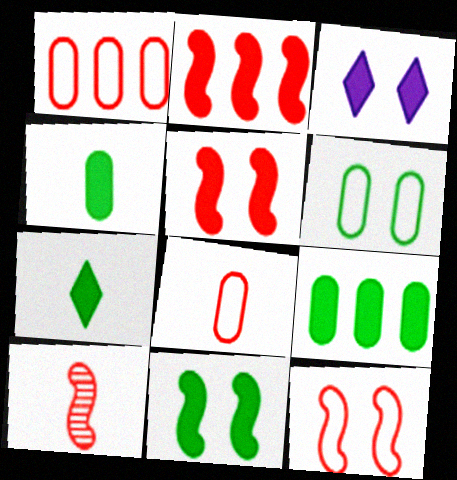[[2, 3, 4], 
[2, 10, 12], 
[7, 9, 11]]